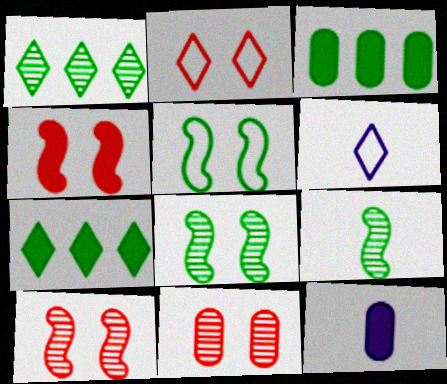[[2, 4, 11], 
[3, 6, 10], 
[4, 7, 12]]